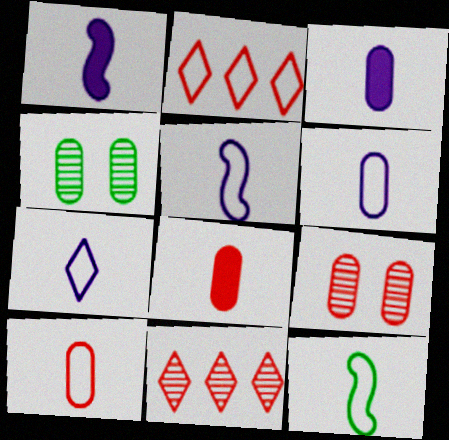[[1, 2, 4], 
[5, 6, 7], 
[7, 10, 12]]